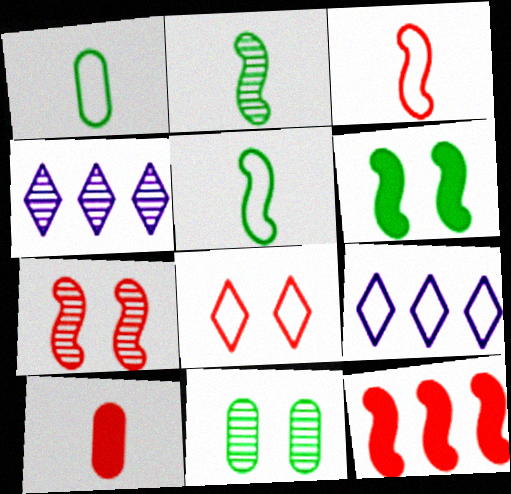[[3, 7, 12]]